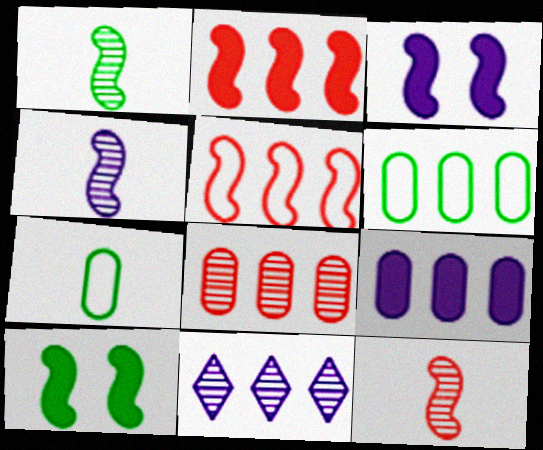[[1, 3, 5], 
[1, 4, 12], 
[2, 6, 11], 
[4, 5, 10], 
[6, 8, 9]]